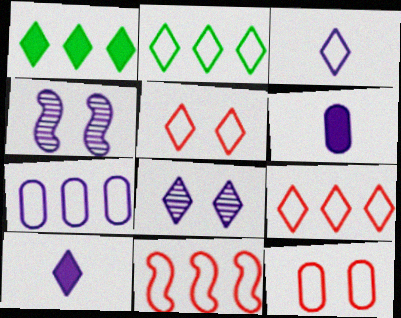[[2, 3, 5], 
[2, 7, 11], 
[4, 7, 10]]